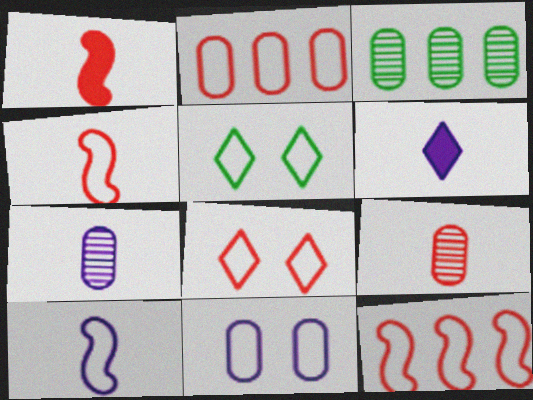[[2, 4, 8], 
[2, 5, 10], 
[6, 7, 10]]